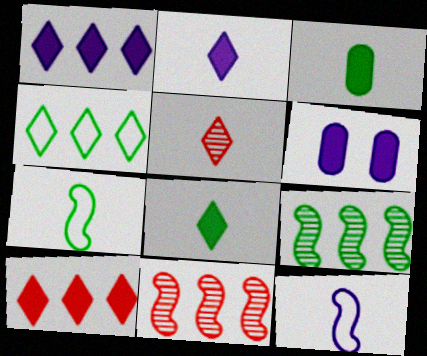[[3, 5, 12]]